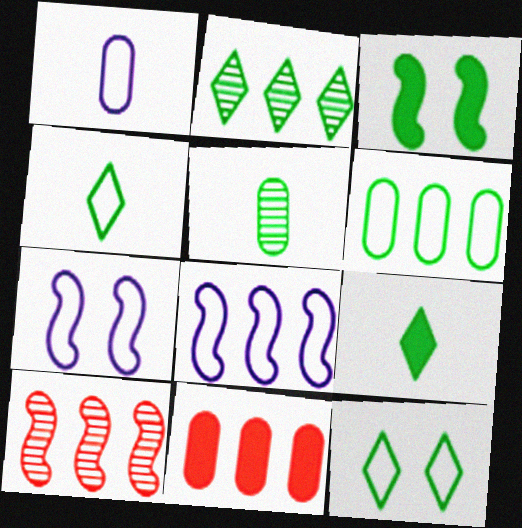[[2, 8, 11], 
[2, 9, 12]]